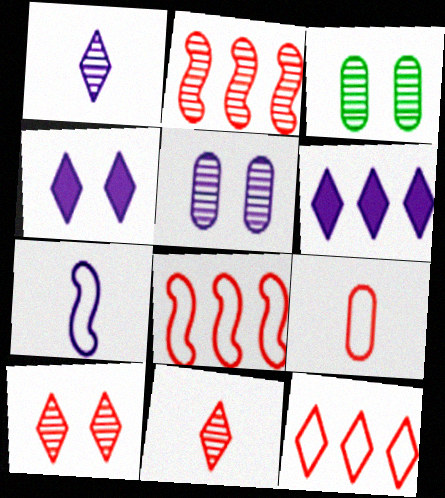[[1, 2, 3], 
[5, 6, 7]]